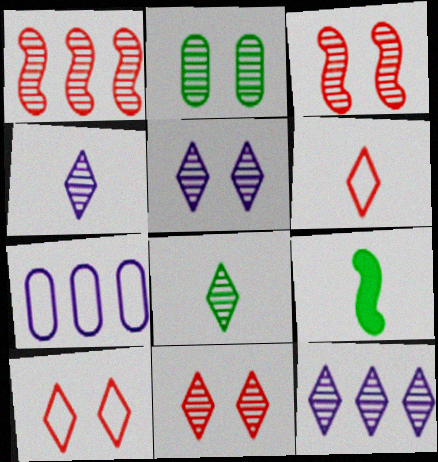[[1, 2, 4], 
[2, 3, 5], 
[4, 5, 12], 
[7, 9, 11], 
[8, 11, 12]]